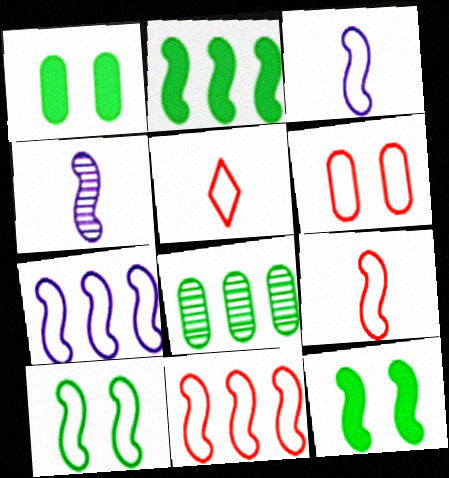[[3, 10, 11], 
[4, 11, 12], 
[5, 6, 11], 
[7, 9, 10]]